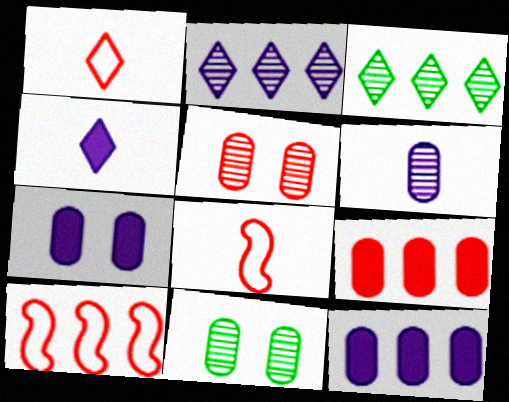[[3, 7, 8], 
[3, 10, 12], 
[4, 10, 11]]